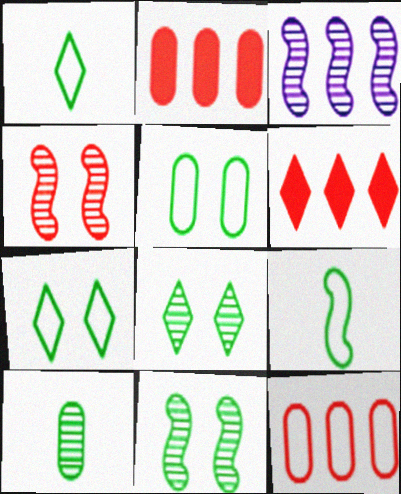[]